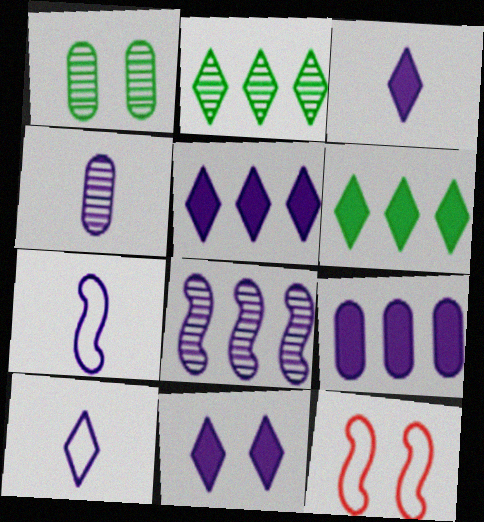[[1, 11, 12], 
[3, 4, 7], 
[3, 5, 11], 
[4, 6, 12]]